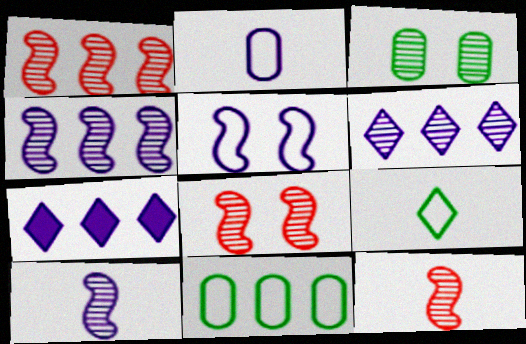[[1, 7, 11], 
[1, 8, 12], 
[3, 6, 12]]